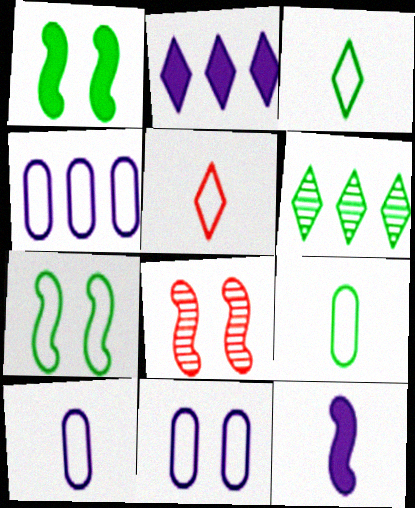[[1, 6, 9], 
[2, 8, 9], 
[4, 5, 7], 
[4, 10, 11]]